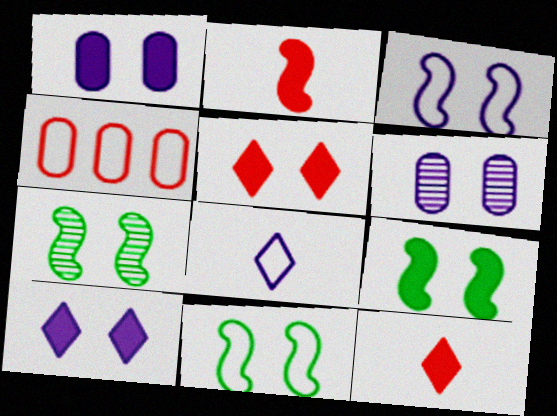[[1, 5, 9], 
[3, 6, 10], 
[4, 8, 11], 
[5, 6, 11], 
[7, 9, 11]]